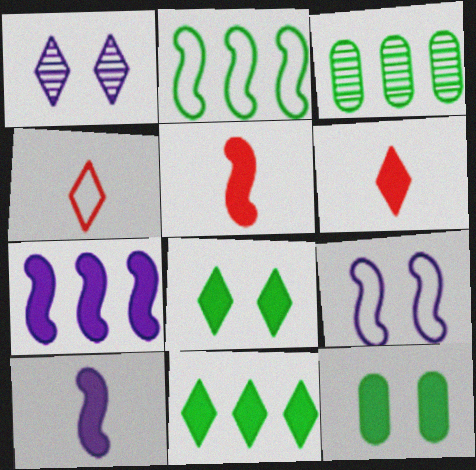[[1, 4, 11], 
[2, 3, 11], 
[3, 6, 9], 
[6, 7, 12]]